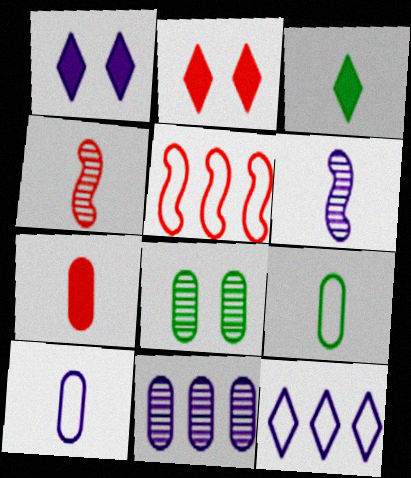[[3, 4, 10]]